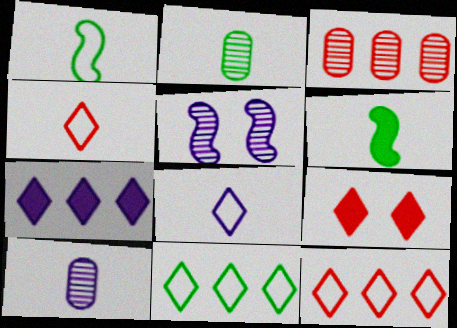[[4, 6, 10]]